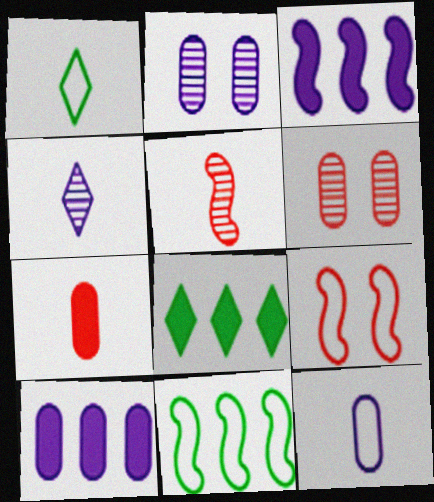[[1, 3, 6], 
[2, 10, 12]]